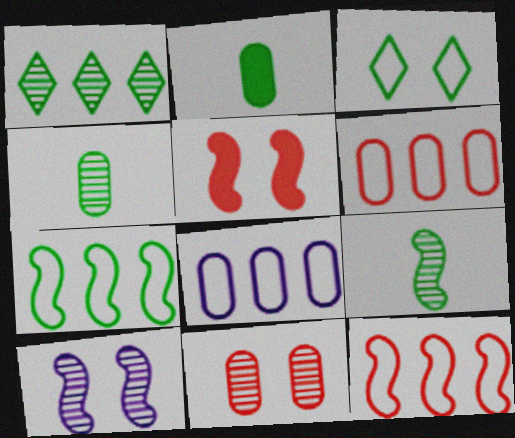[[2, 8, 11]]